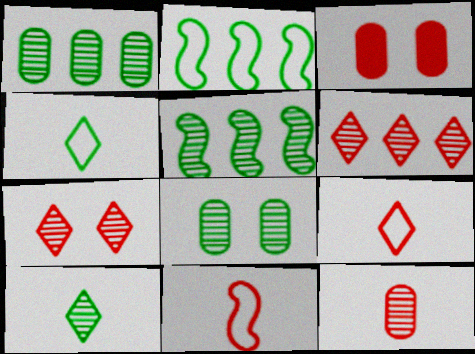[[3, 6, 11], 
[5, 8, 10]]